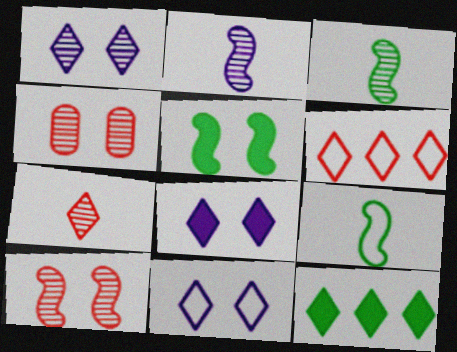[[1, 8, 11], 
[4, 5, 11], 
[7, 11, 12]]